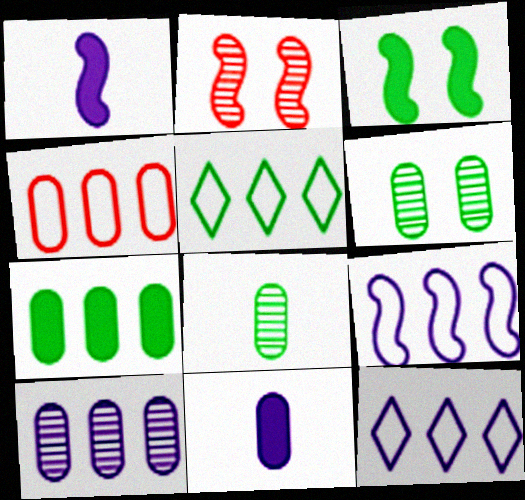[[2, 5, 11], 
[3, 5, 8], 
[4, 5, 9], 
[4, 6, 11], 
[4, 7, 10]]